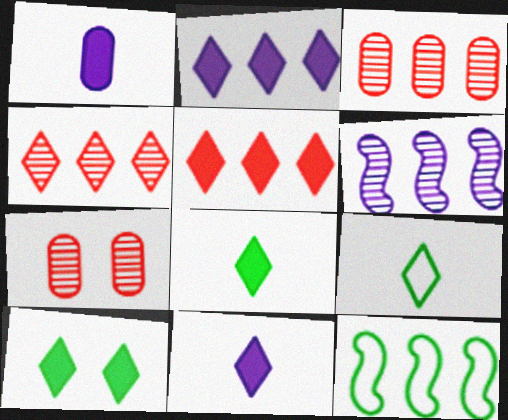[[2, 3, 12], 
[5, 10, 11], 
[7, 11, 12]]